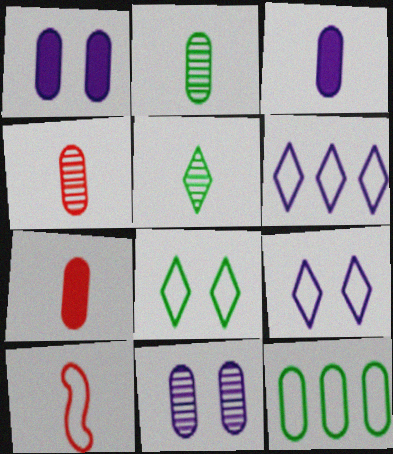[[1, 4, 12], 
[3, 5, 10], 
[7, 11, 12], 
[9, 10, 12]]